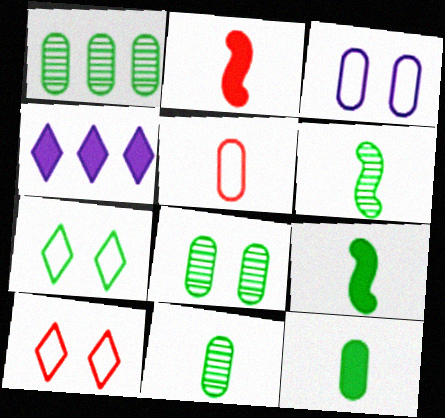[[1, 7, 9], 
[1, 8, 11]]